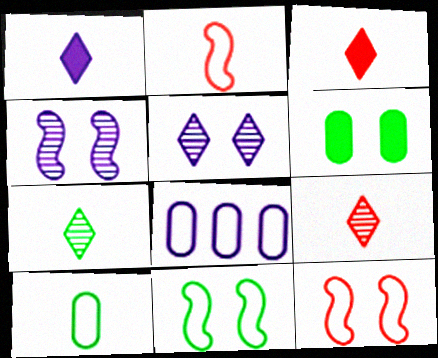[[1, 4, 8], 
[5, 6, 12]]